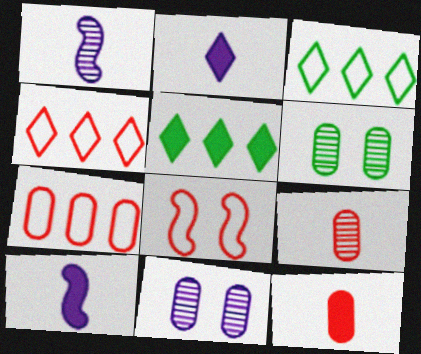[[4, 6, 10]]